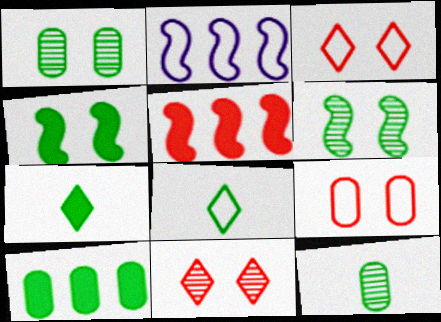[[2, 8, 9], 
[4, 7, 10], 
[6, 8, 10]]